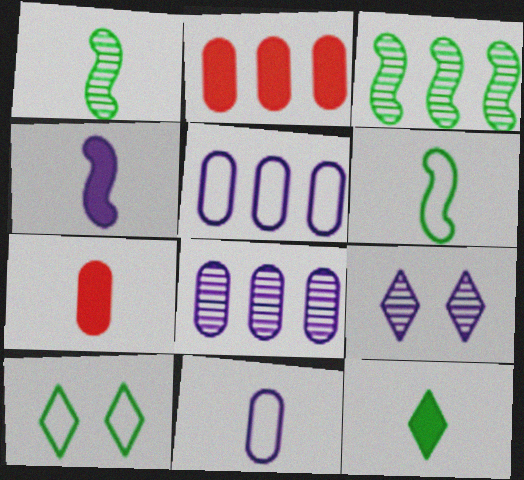[[2, 6, 9], 
[4, 5, 9], 
[4, 7, 12]]